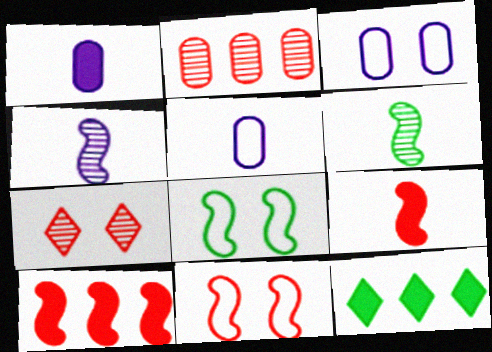[[4, 8, 10]]